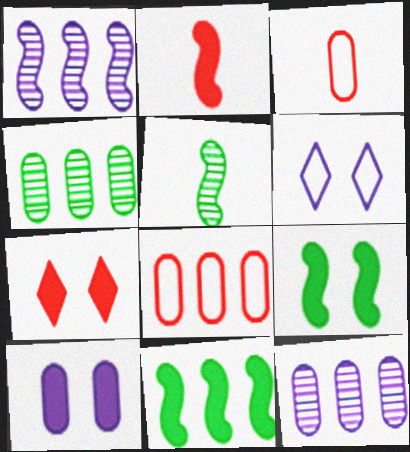[[2, 4, 6], 
[3, 4, 10], 
[7, 9, 10]]